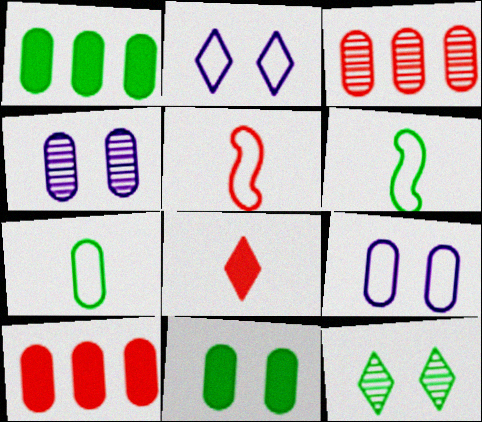[[1, 6, 12], 
[4, 7, 10]]